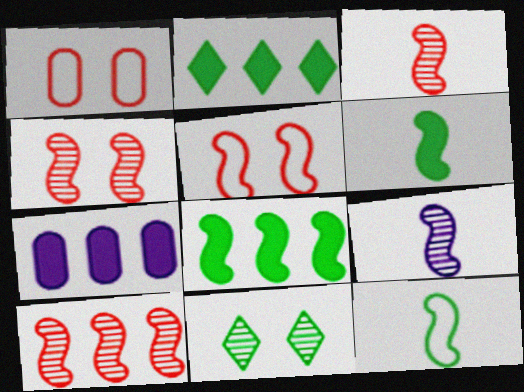[[1, 2, 9], 
[3, 4, 10], 
[5, 8, 9]]